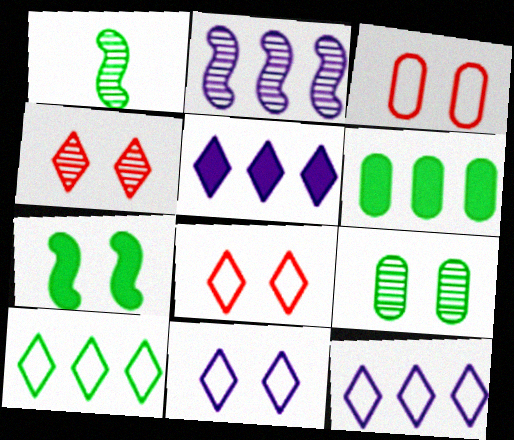[[1, 3, 5]]